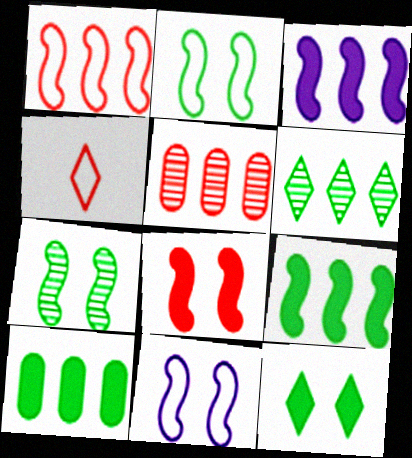[[4, 5, 8], 
[7, 8, 11]]